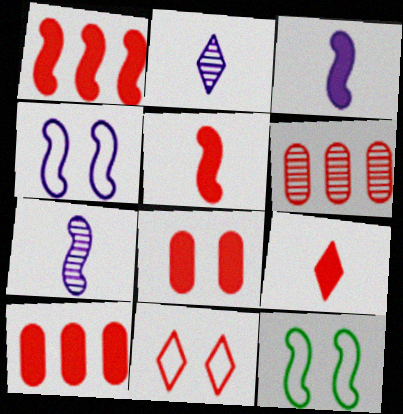[[1, 7, 12], 
[1, 8, 9], 
[2, 10, 12], 
[5, 6, 11]]